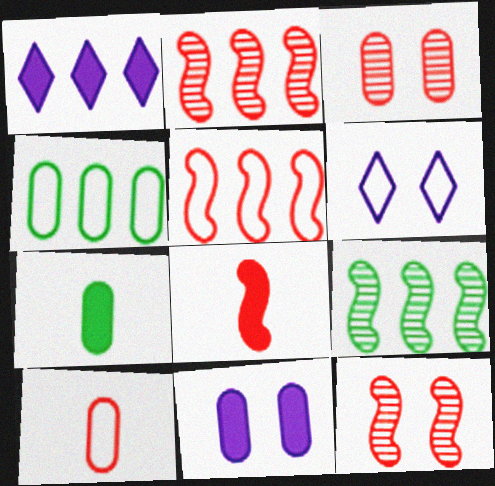[[1, 2, 4], 
[2, 6, 7], 
[5, 8, 12]]